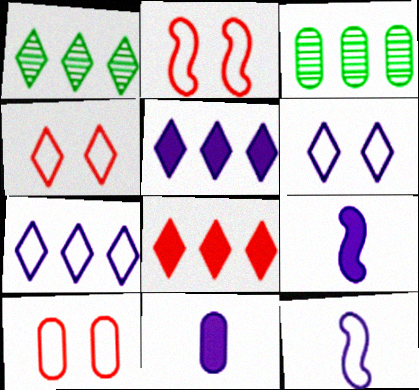[[1, 2, 11], 
[1, 7, 8], 
[1, 9, 10], 
[2, 4, 10], 
[3, 4, 9], 
[3, 10, 11]]